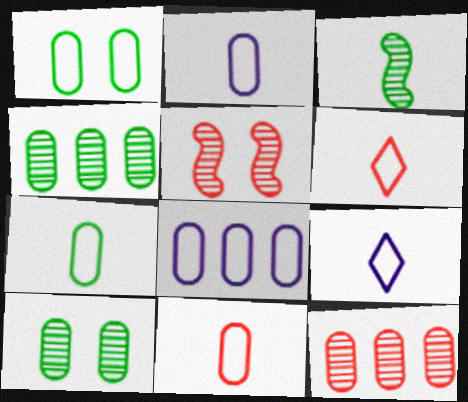[[1, 8, 11], 
[2, 7, 11]]